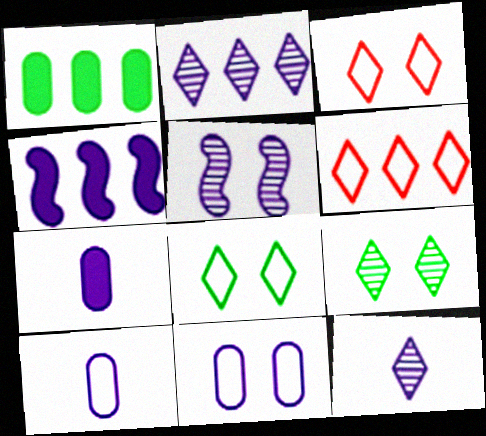[[4, 11, 12]]